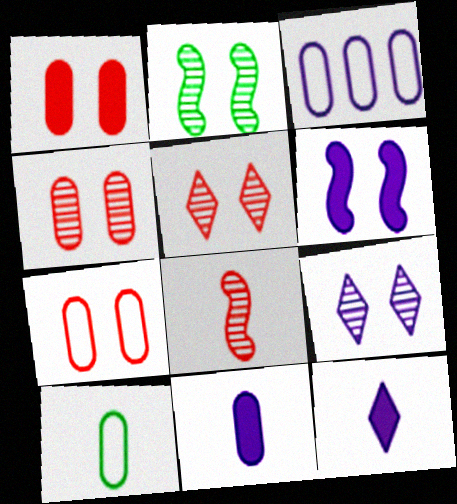[[1, 4, 7], 
[2, 4, 9], 
[3, 7, 10], 
[8, 10, 12]]